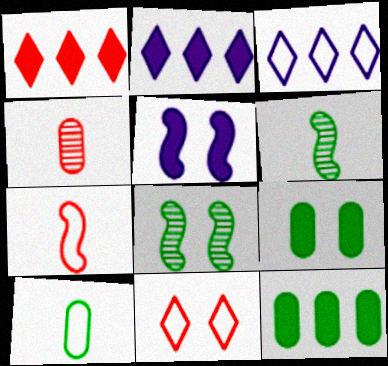[]